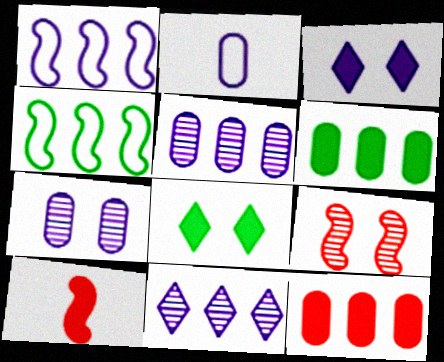[[3, 6, 10], 
[4, 11, 12]]